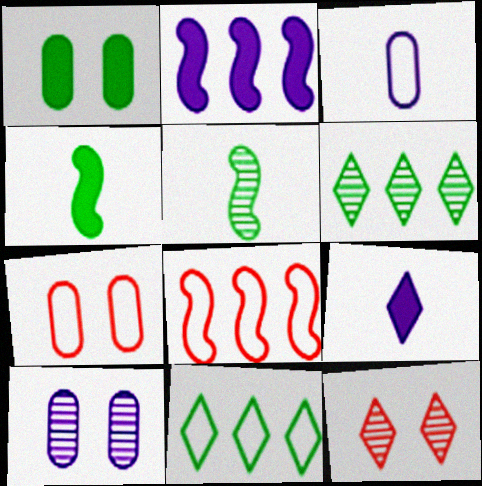[[1, 5, 11], 
[1, 7, 10], 
[9, 11, 12]]